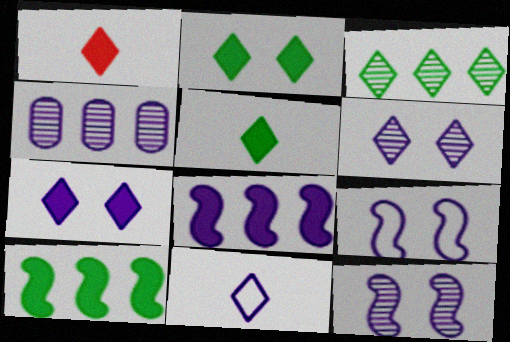[]